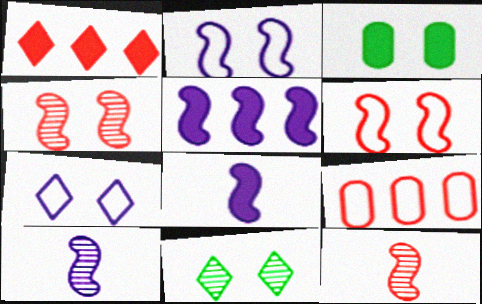[[1, 3, 8], 
[2, 5, 10], 
[3, 4, 7], 
[8, 9, 11]]